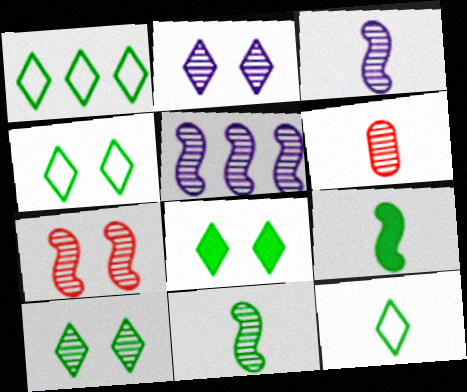[[1, 4, 12], 
[4, 8, 10], 
[5, 6, 10], 
[5, 7, 11]]